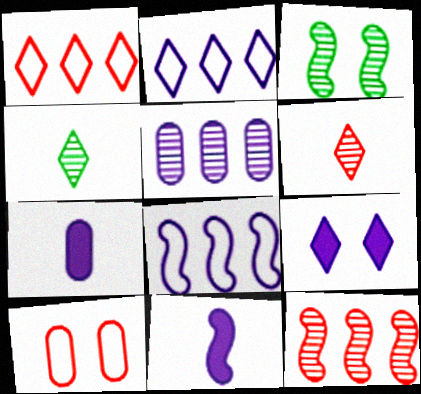[[1, 3, 7], 
[1, 4, 9], 
[3, 5, 6], 
[3, 9, 10]]